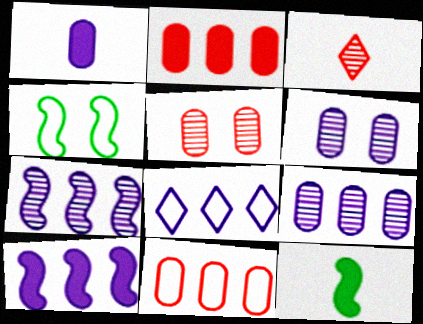[[5, 8, 12], 
[8, 9, 10]]